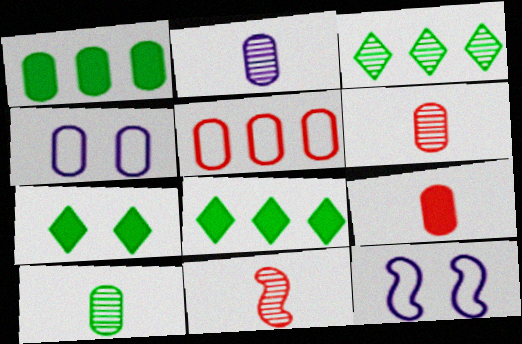[[1, 4, 6], 
[2, 6, 10], 
[3, 9, 12], 
[4, 8, 11], 
[6, 8, 12]]